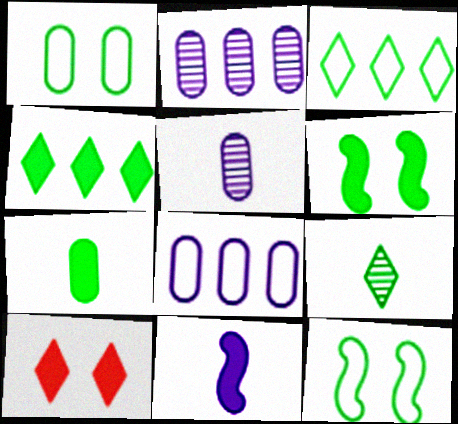[[4, 6, 7]]